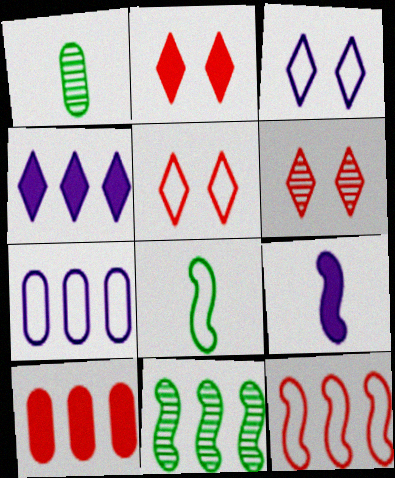[[2, 5, 6], 
[5, 7, 8]]